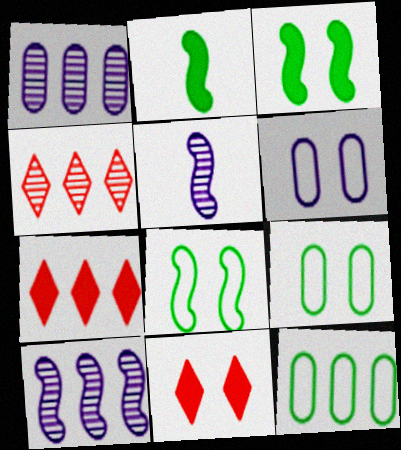[[2, 4, 6], 
[5, 7, 9], 
[5, 11, 12], 
[7, 10, 12]]